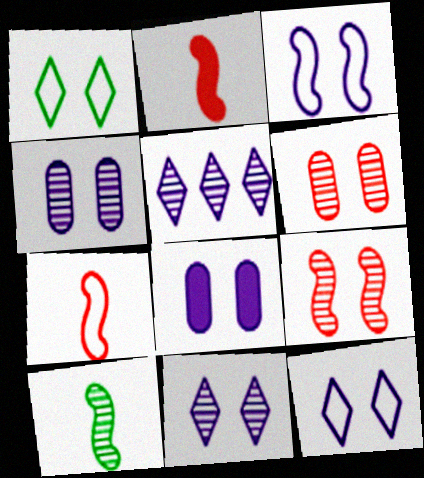[[1, 8, 9], 
[3, 8, 11], 
[5, 6, 10]]